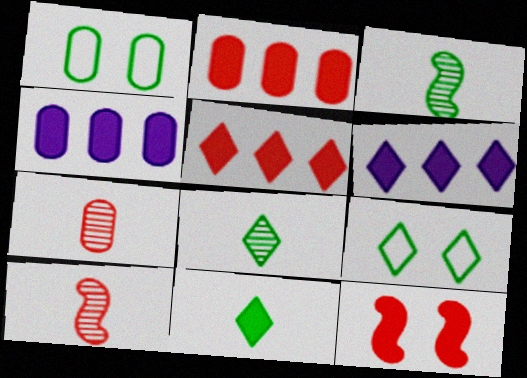[[1, 4, 7], 
[1, 6, 10], 
[4, 9, 10], 
[4, 11, 12]]